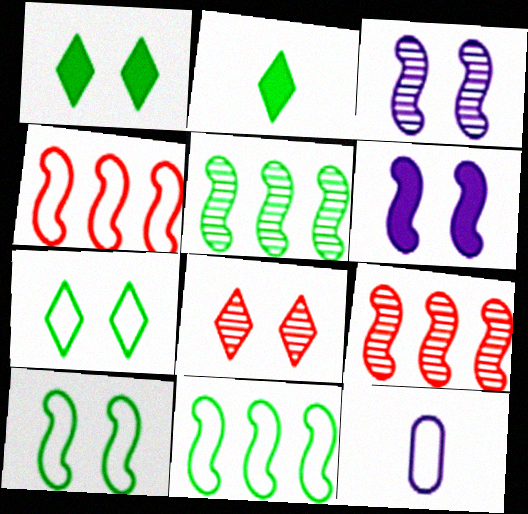[[1, 9, 12], 
[4, 7, 12]]